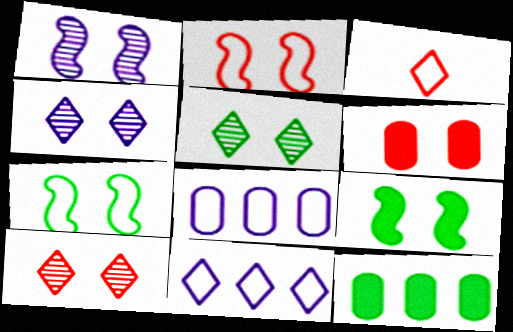[[1, 2, 9], 
[1, 3, 12], 
[2, 6, 10], 
[3, 7, 8], 
[4, 5, 10], 
[4, 6, 7]]